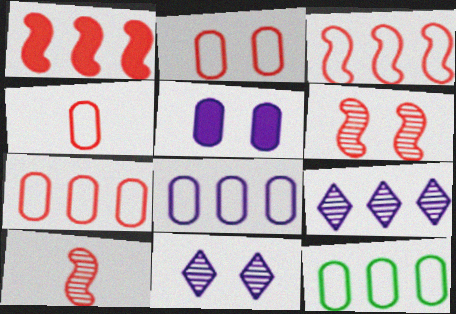[[1, 9, 12], 
[2, 4, 7], 
[7, 8, 12]]